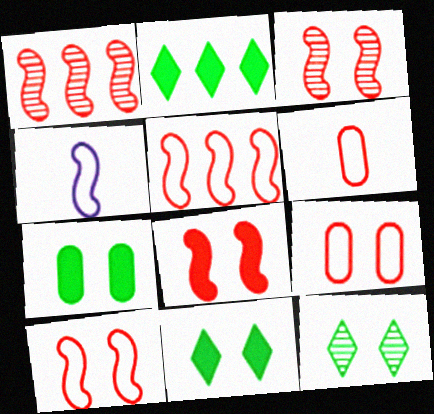[[3, 8, 10]]